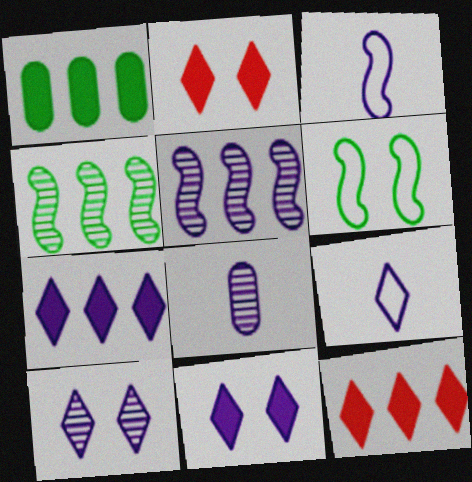[[5, 8, 10], 
[6, 8, 12], 
[7, 9, 10]]